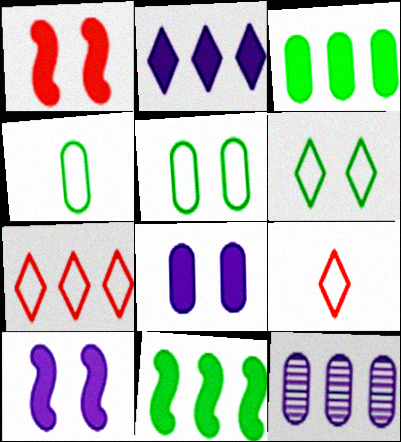[[7, 11, 12]]